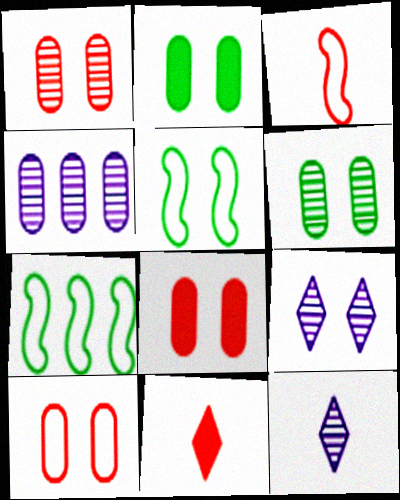[[1, 8, 10], 
[4, 5, 11], 
[5, 8, 9], 
[7, 8, 12]]